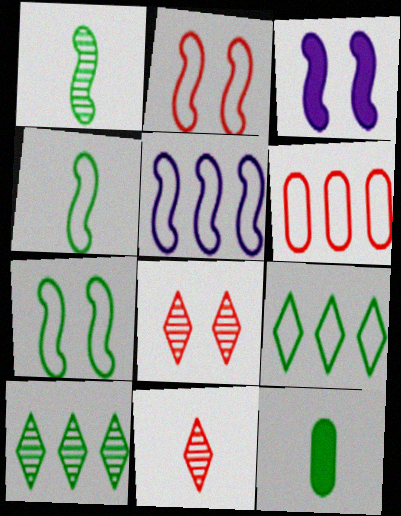[[2, 4, 5], 
[5, 6, 9], 
[5, 8, 12], 
[7, 10, 12]]